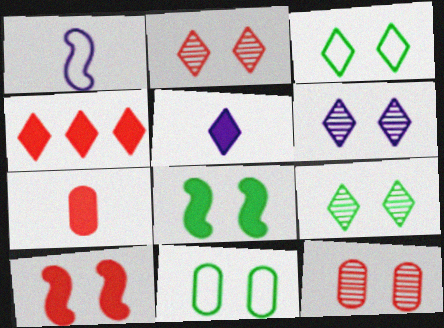[[2, 6, 9], 
[4, 7, 10], 
[6, 10, 11], 
[8, 9, 11]]